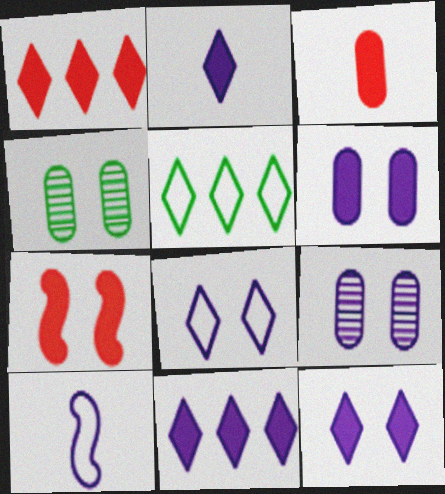[[1, 3, 7], 
[1, 4, 10], 
[2, 11, 12], 
[4, 7, 8], 
[9, 10, 11]]